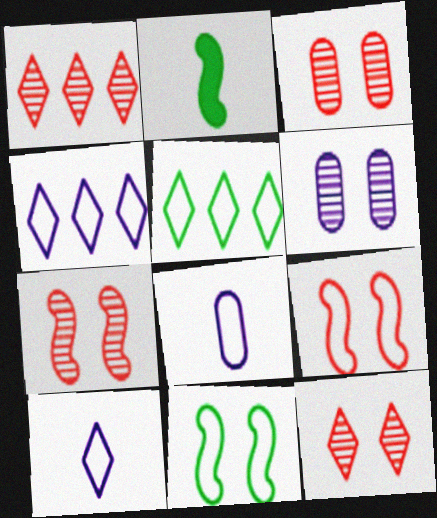[[2, 3, 4], 
[3, 7, 12], 
[5, 8, 9]]